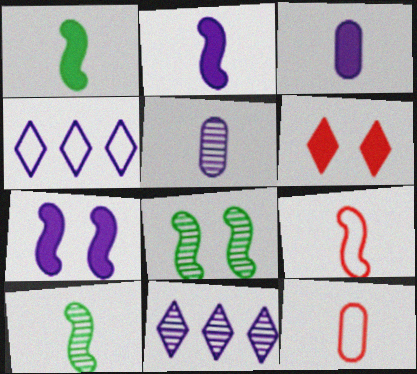[[2, 9, 10], 
[4, 5, 7]]